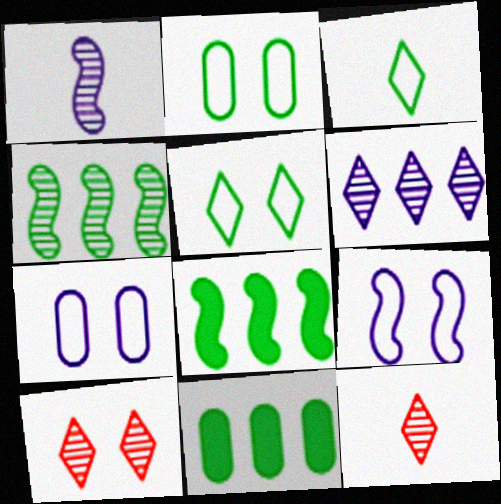[[7, 8, 12], 
[9, 11, 12]]